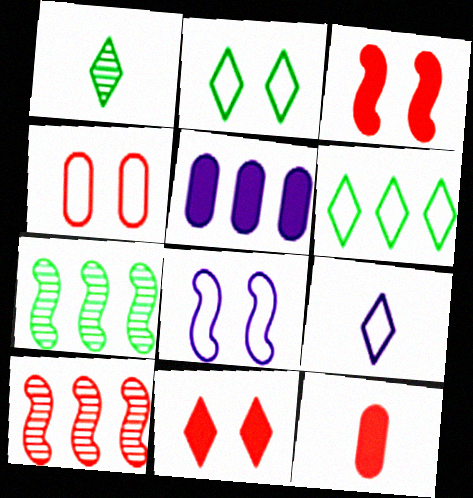[[2, 4, 8], 
[5, 6, 10]]